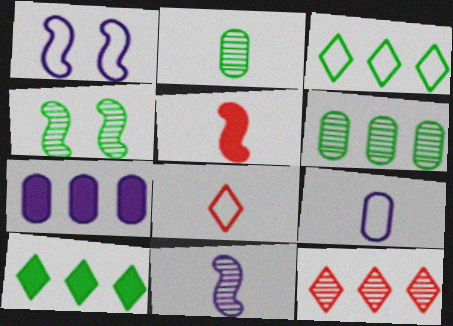[[4, 7, 8]]